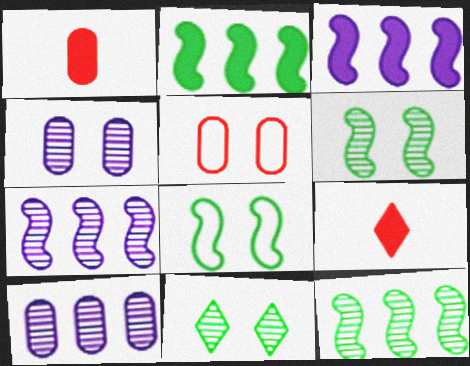[[8, 9, 10]]